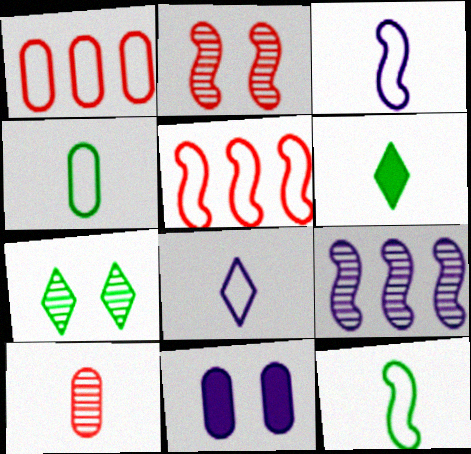[[3, 6, 10], 
[7, 9, 10], 
[8, 9, 11]]